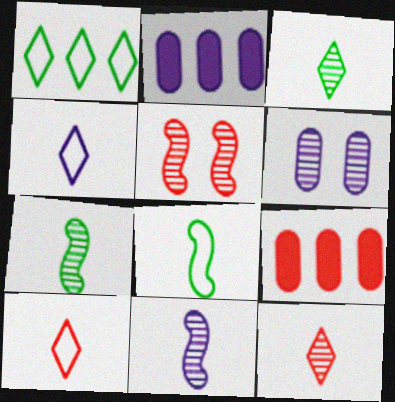[[5, 9, 10]]